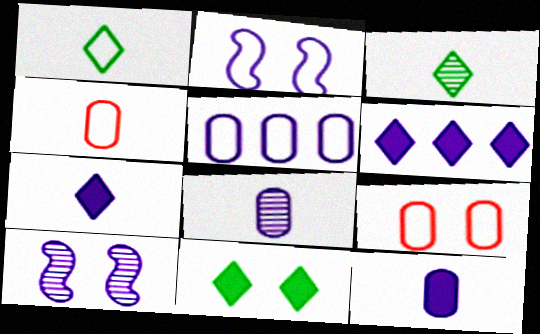[[2, 6, 8], 
[5, 7, 10], 
[9, 10, 11]]